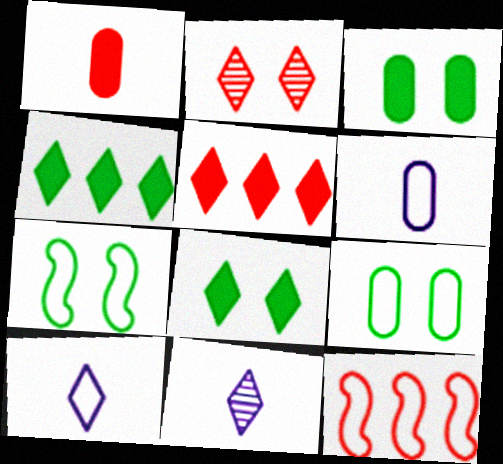[[1, 2, 12], 
[2, 4, 10], 
[3, 11, 12], 
[9, 10, 12]]